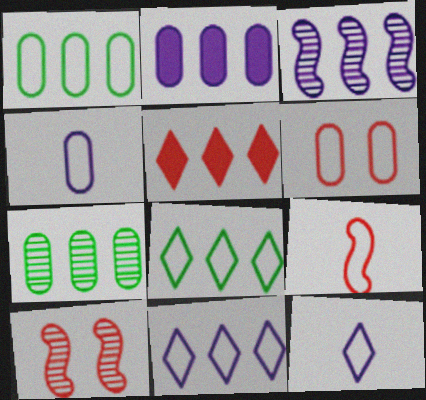[[1, 3, 5], 
[1, 4, 6], 
[2, 3, 11]]